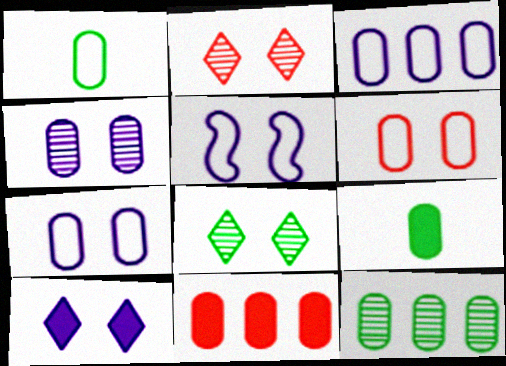[[1, 3, 6], 
[1, 4, 11], 
[3, 11, 12], 
[4, 5, 10]]